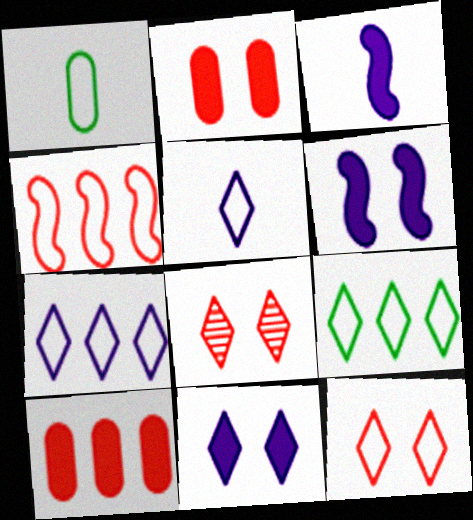[[5, 9, 12]]